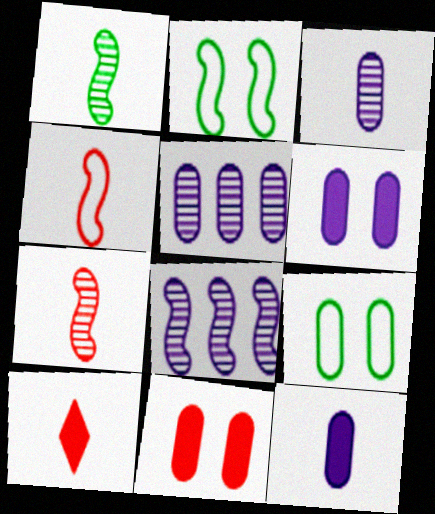[[2, 5, 10], 
[8, 9, 10]]